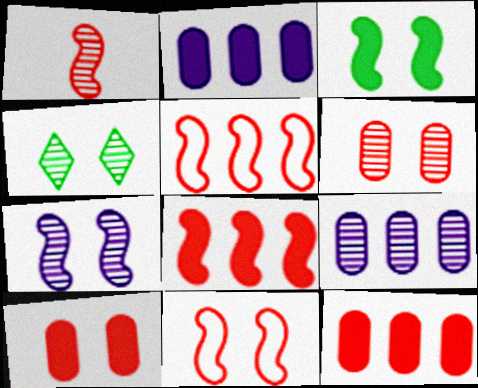[[1, 4, 9], 
[1, 8, 11], 
[3, 7, 11], 
[4, 6, 7]]